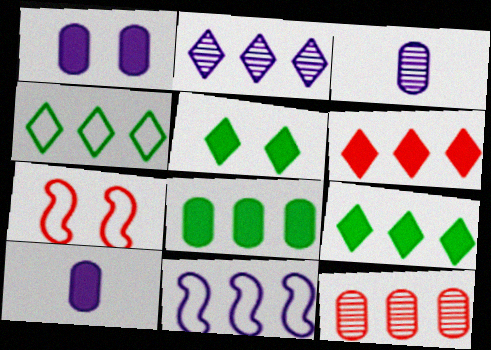[[2, 4, 6], 
[3, 7, 9], 
[9, 11, 12]]